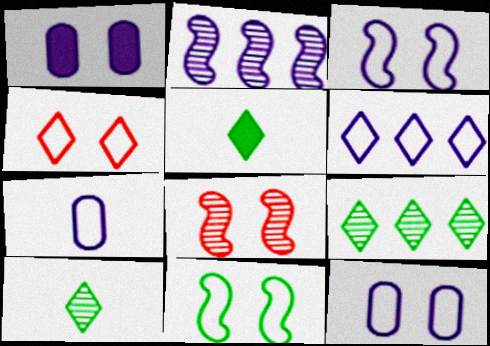[[3, 6, 7], 
[4, 11, 12]]